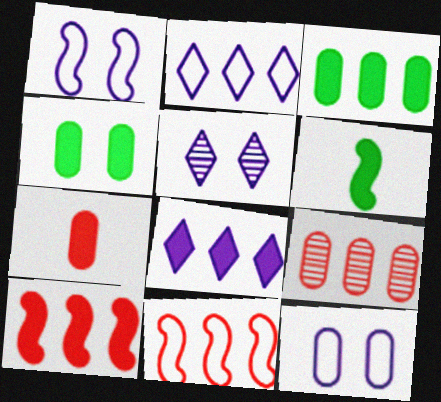[[3, 8, 10]]